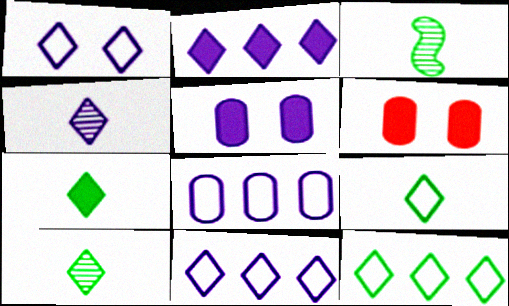[[1, 2, 4], 
[3, 6, 11], 
[7, 9, 10]]